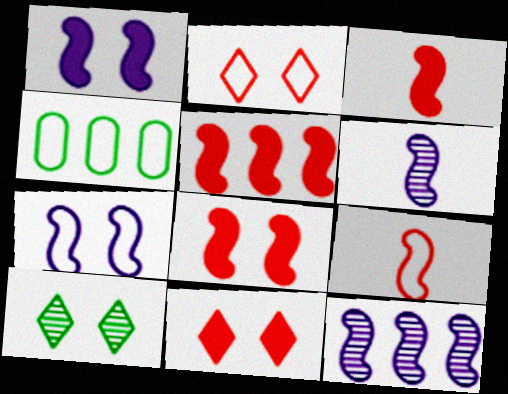[[3, 5, 8], 
[4, 6, 11]]